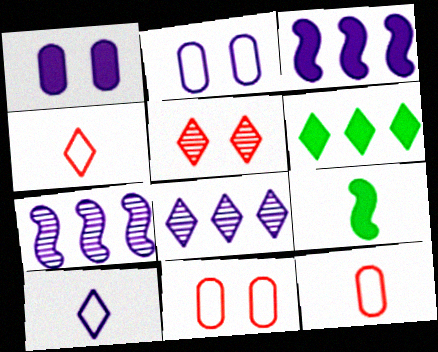[[1, 7, 10], 
[5, 6, 10], 
[8, 9, 11]]